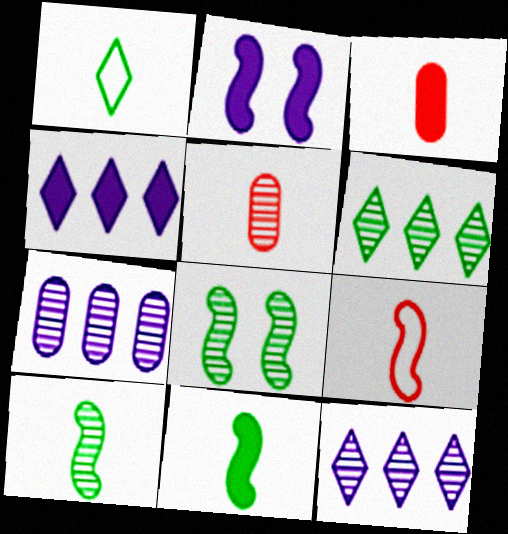[[5, 8, 12]]